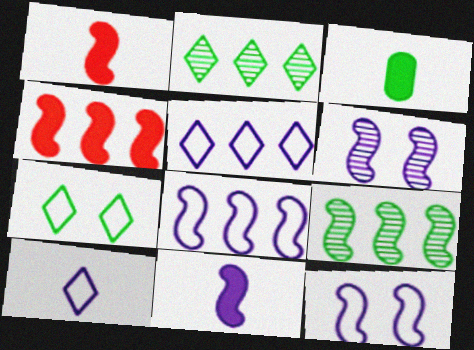[[1, 9, 12], 
[3, 7, 9], 
[4, 8, 9], 
[6, 8, 11]]